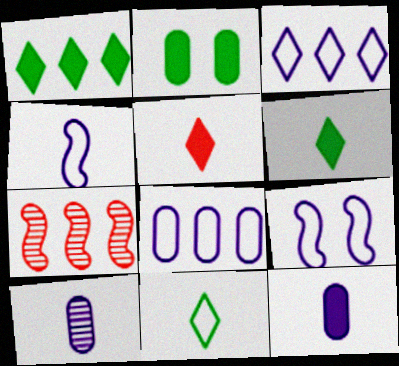[[1, 7, 8]]